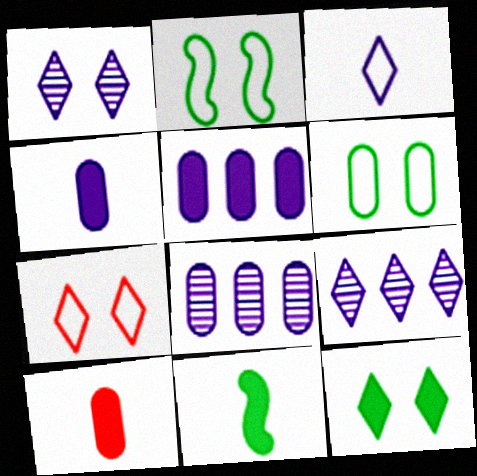[[1, 7, 12], 
[2, 9, 10], 
[6, 8, 10], 
[7, 8, 11]]